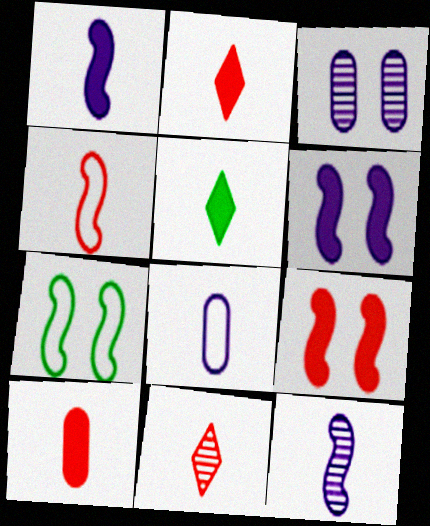[[1, 5, 10], 
[4, 10, 11]]